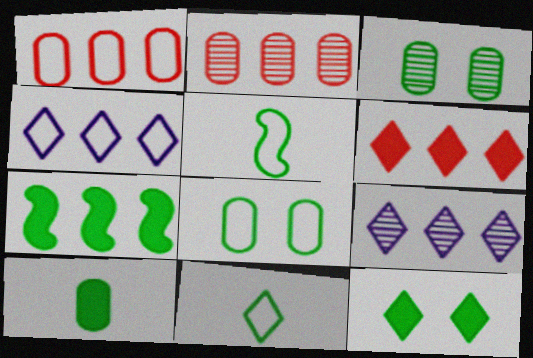[[1, 7, 9], 
[2, 4, 7], 
[3, 7, 11], 
[7, 10, 12]]